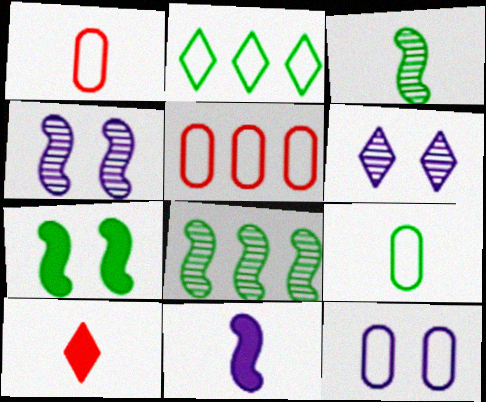[[2, 6, 10], 
[5, 9, 12], 
[8, 10, 12]]